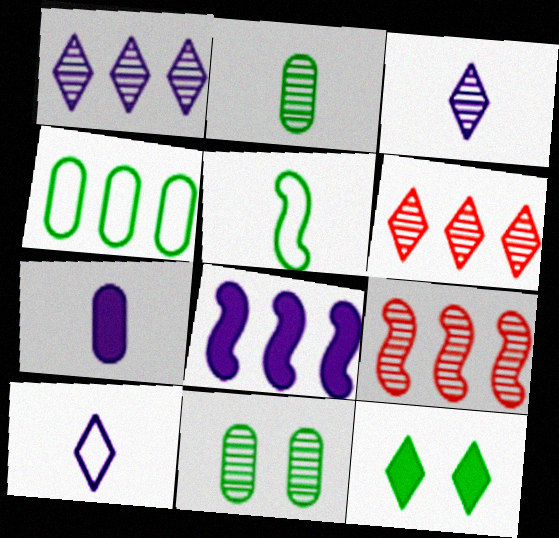[[3, 9, 11], 
[4, 6, 8], 
[6, 10, 12]]